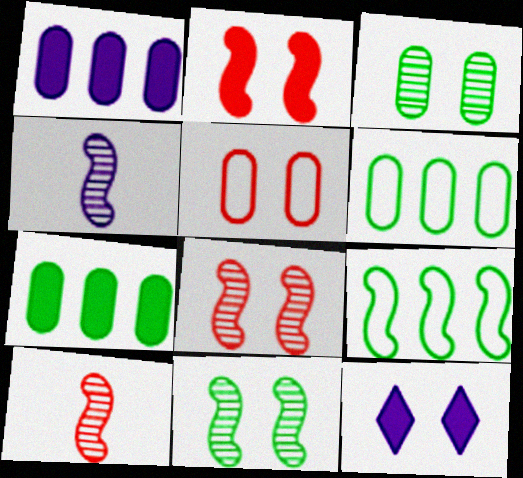[[2, 4, 9], 
[5, 11, 12], 
[6, 10, 12]]